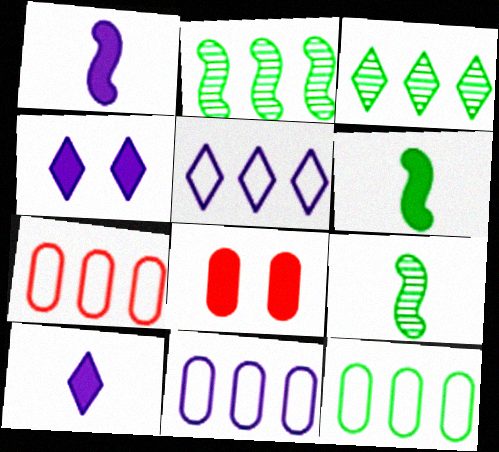[[4, 7, 9], 
[5, 8, 9], 
[7, 11, 12]]